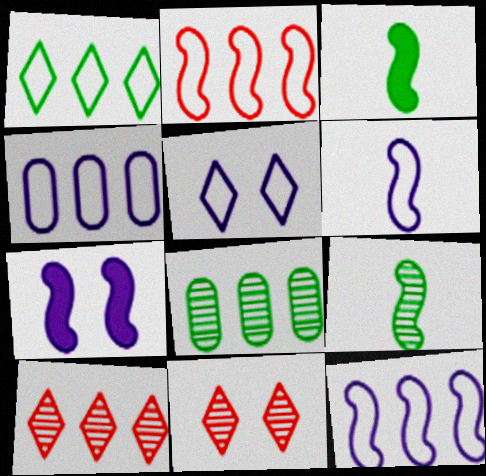[[1, 2, 4], 
[2, 7, 9], 
[3, 4, 11], 
[4, 5, 6]]